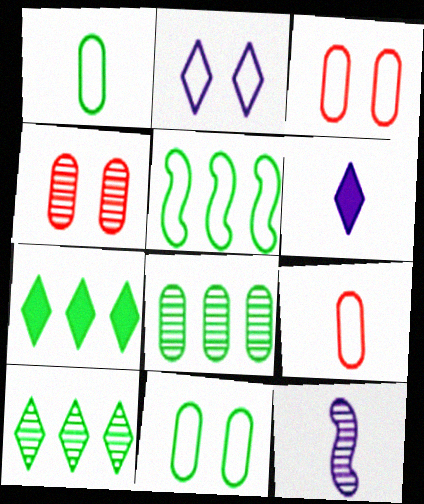[[2, 5, 9], 
[3, 7, 12], 
[4, 5, 6], 
[4, 10, 12], 
[5, 7, 8]]